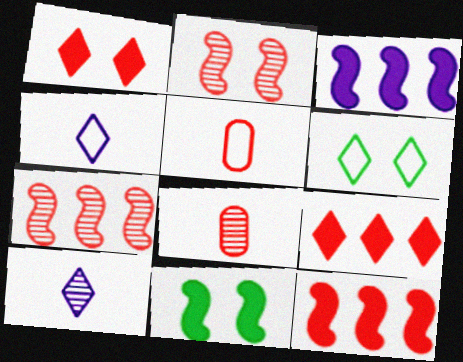[[1, 5, 7], 
[2, 5, 9], 
[3, 6, 8], 
[6, 9, 10]]